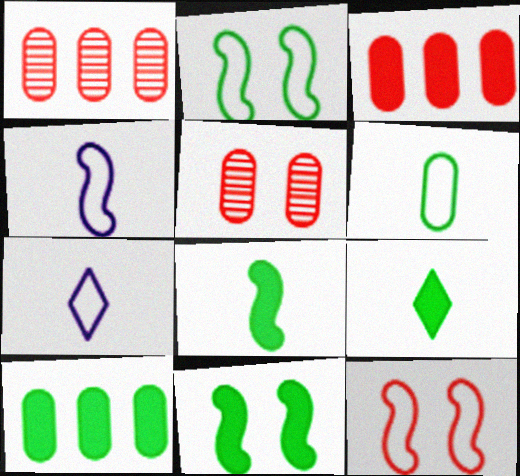[[1, 7, 11], 
[9, 10, 11]]